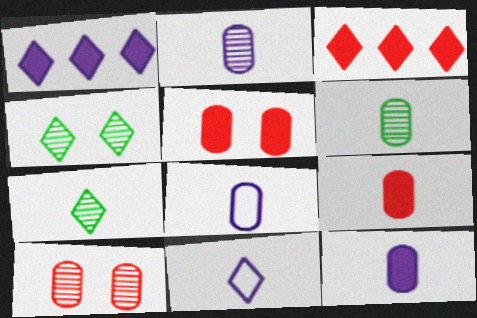[[2, 8, 12], 
[3, 4, 11], 
[6, 8, 9]]